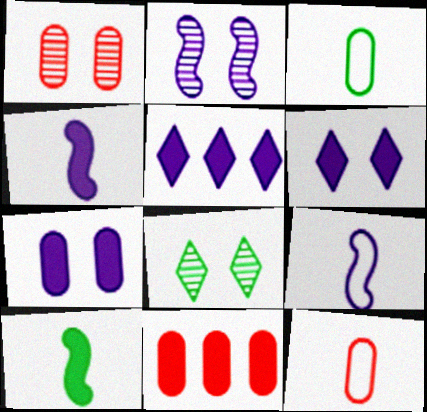[[1, 2, 8], 
[1, 11, 12], 
[4, 5, 7], 
[6, 10, 11], 
[8, 9, 11]]